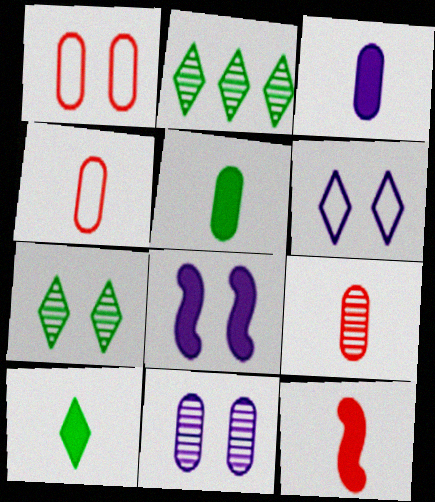[[1, 7, 8], 
[2, 4, 8], 
[3, 10, 12], 
[6, 8, 11]]